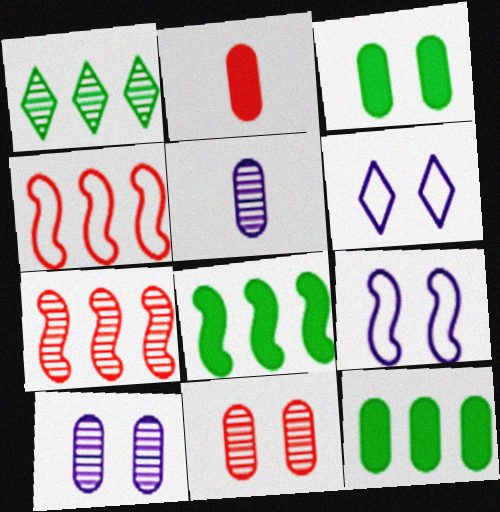[[1, 2, 9]]